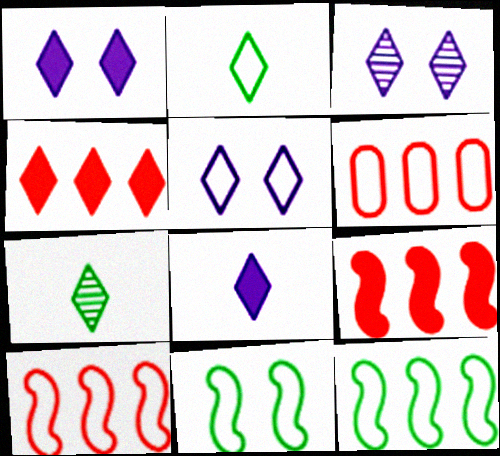[[1, 3, 5], 
[2, 3, 4], 
[4, 5, 7]]